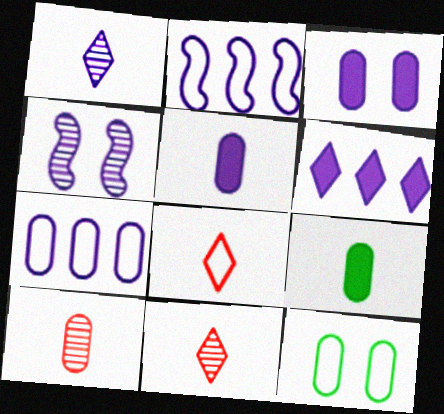[[1, 2, 3], 
[2, 8, 12]]